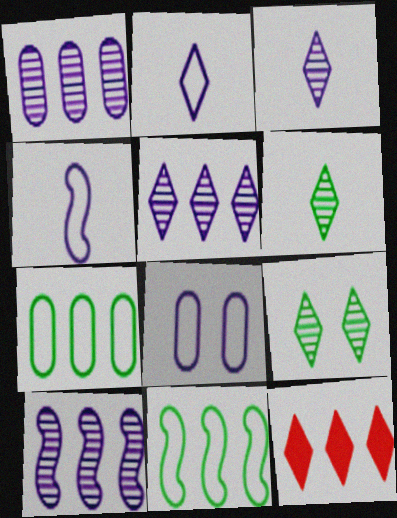[[1, 5, 10], 
[1, 11, 12], 
[2, 9, 12], 
[7, 10, 12]]